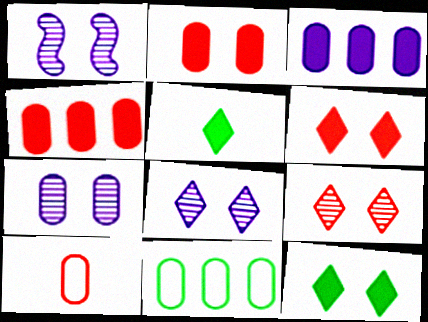[[1, 7, 8]]